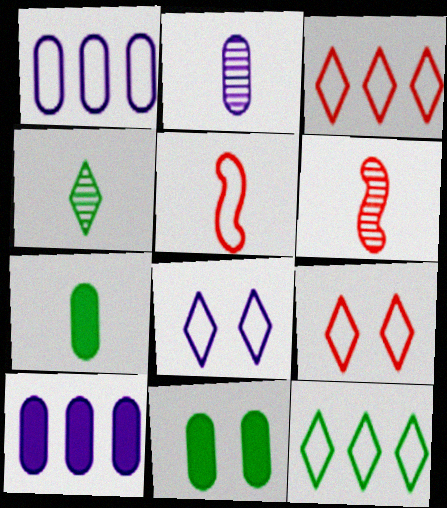[[2, 4, 6]]